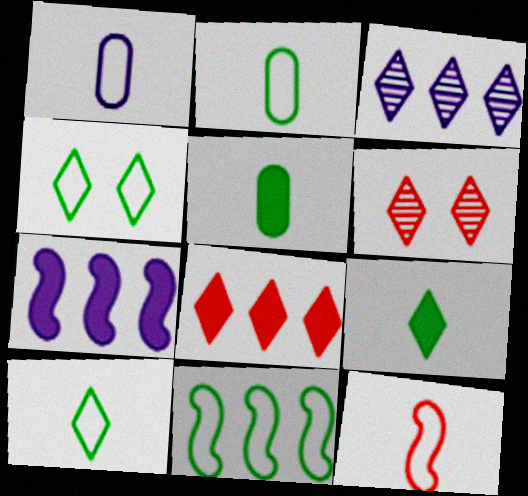[[1, 10, 12], 
[2, 4, 11], 
[2, 6, 7]]